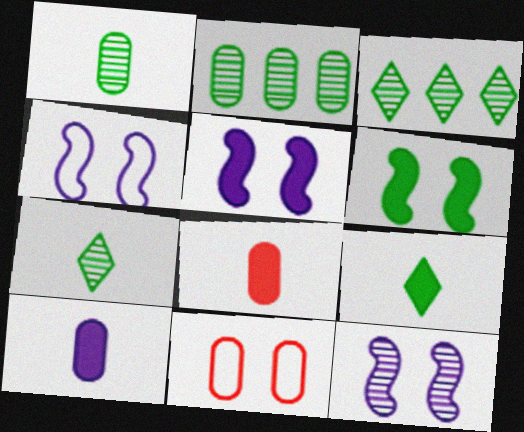[[2, 10, 11], 
[3, 4, 8], 
[4, 5, 12]]